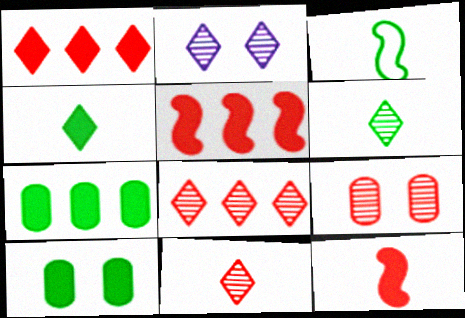[[2, 6, 8]]